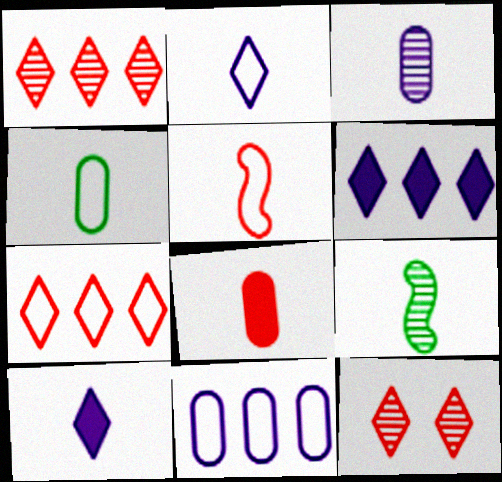[[2, 4, 5], 
[2, 8, 9], 
[3, 4, 8]]